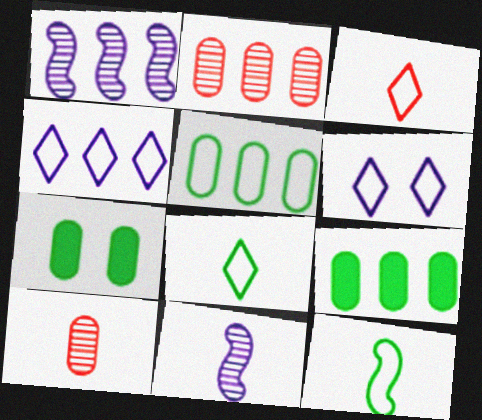[[1, 3, 7]]